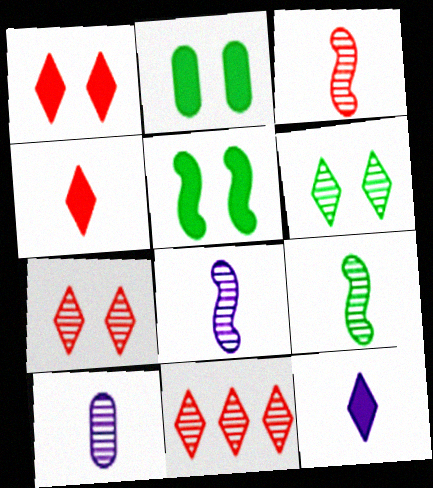[[3, 8, 9]]